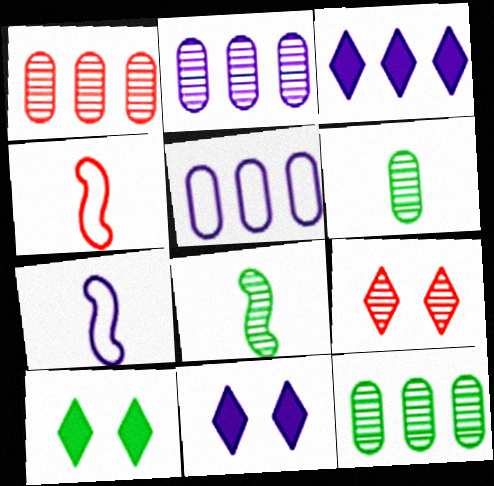[[1, 2, 12], 
[1, 7, 10], 
[2, 4, 10], 
[2, 7, 11], 
[2, 8, 9], 
[4, 11, 12]]